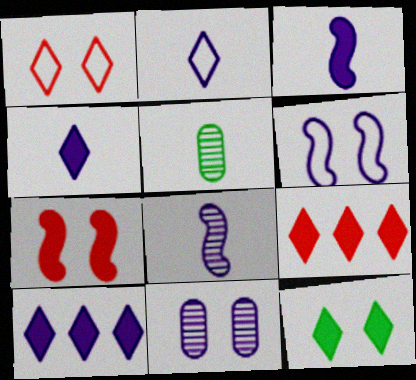[[4, 9, 12], 
[5, 6, 9]]